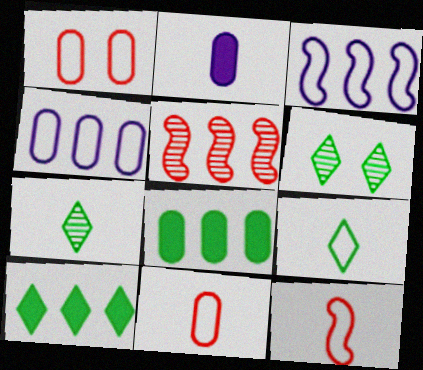[[1, 3, 9], 
[2, 7, 12], 
[4, 5, 10], 
[6, 9, 10]]